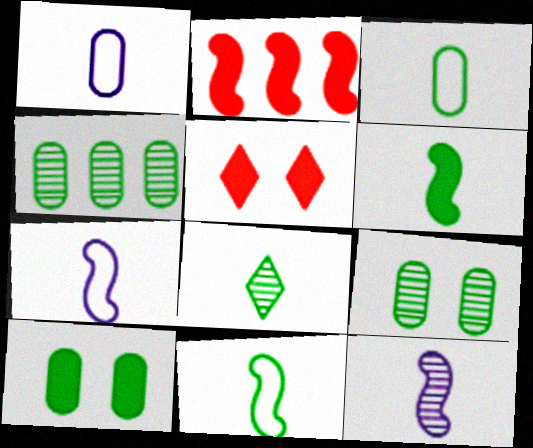[[3, 4, 10], 
[3, 6, 8], 
[4, 5, 7]]